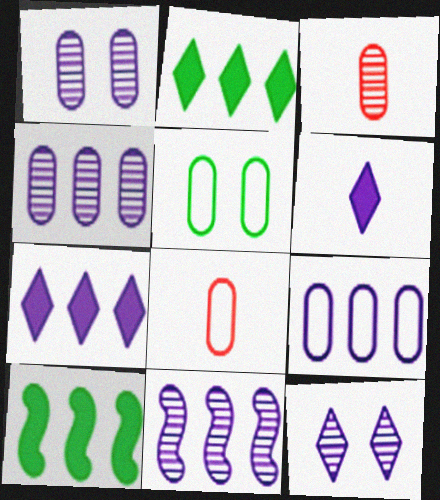[[5, 8, 9], 
[7, 9, 11], 
[8, 10, 12]]